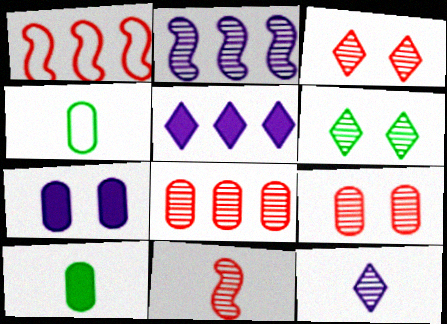[[3, 8, 11], 
[4, 7, 8]]